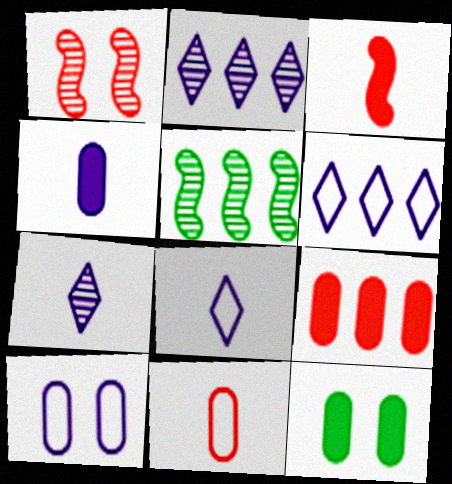[[4, 9, 12], 
[5, 6, 9]]